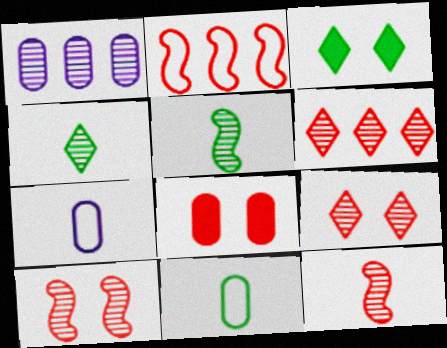[[1, 4, 10], 
[1, 5, 9], 
[1, 8, 11]]